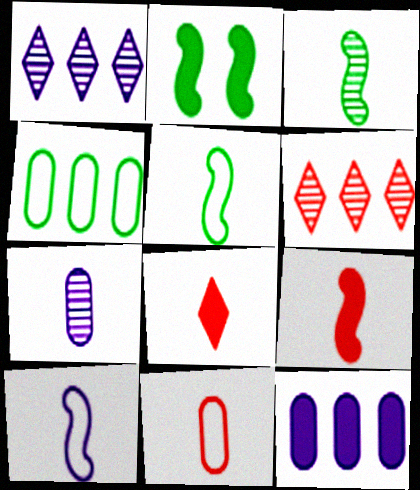[[1, 2, 11], 
[2, 8, 12], 
[3, 9, 10], 
[5, 7, 8]]